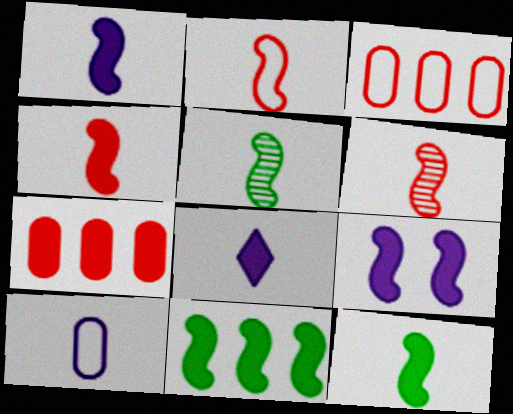[[1, 2, 5], 
[1, 4, 12], 
[2, 4, 6], 
[4, 9, 11]]